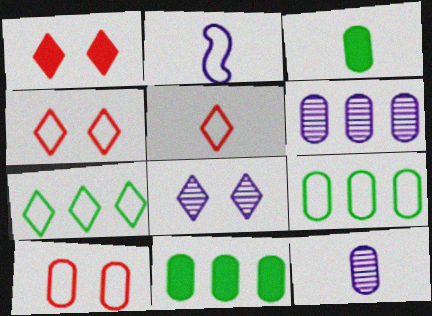[[2, 4, 9], 
[2, 7, 10], 
[3, 6, 10], 
[10, 11, 12]]